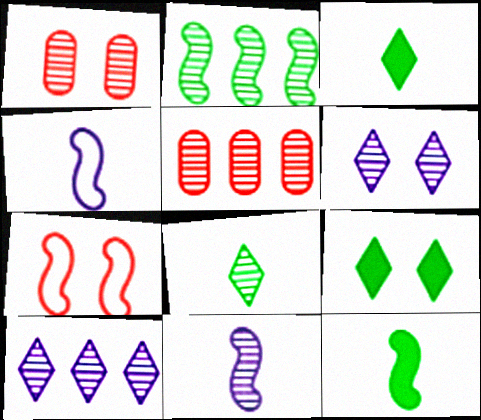[[2, 5, 10], 
[4, 5, 9]]